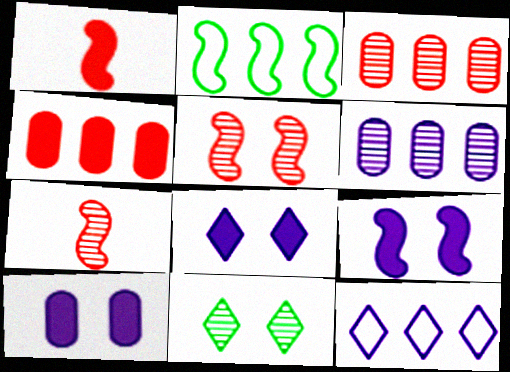[[2, 7, 9], 
[6, 7, 11], 
[8, 9, 10]]